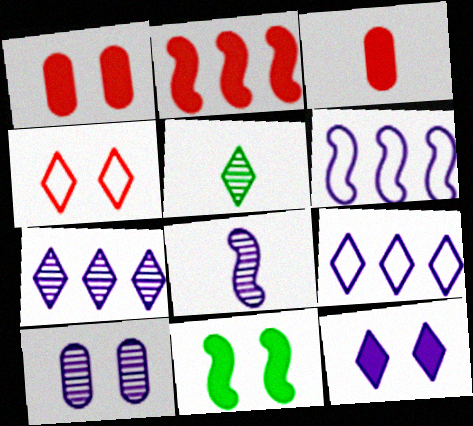[[1, 5, 6], 
[1, 11, 12], 
[4, 10, 11], 
[7, 8, 10]]